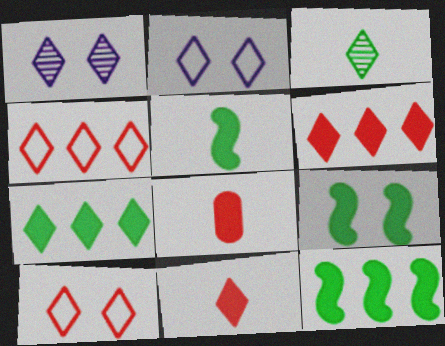[[2, 3, 6], 
[5, 9, 12]]